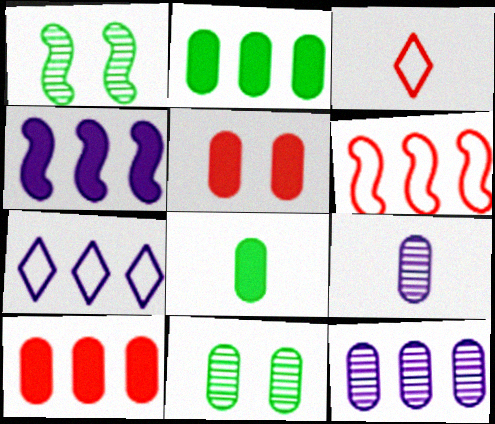[[3, 4, 11], 
[4, 7, 12]]